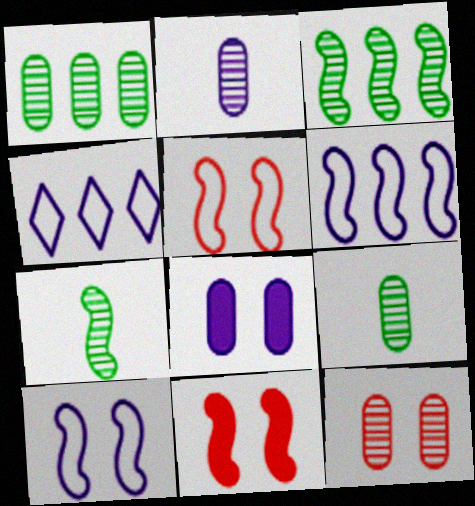[[1, 2, 12], 
[4, 9, 11], 
[6, 7, 11]]